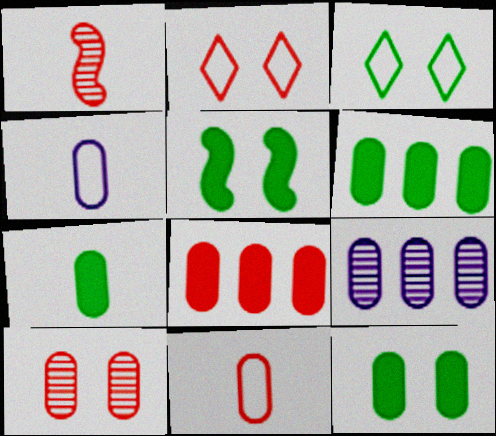[[1, 2, 8], 
[4, 6, 10], 
[6, 7, 12], 
[8, 10, 11], 
[9, 11, 12]]